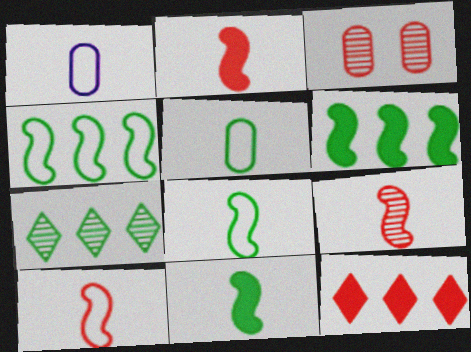[[2, 9, 10], 
[3, 10, 12]]